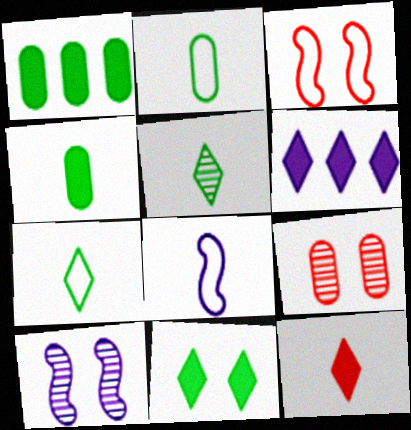[[6, 11, 12]]